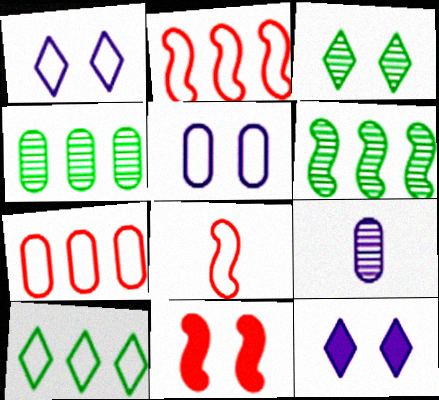[[3, 5, 11], 
[4, 8, 12], 
[5, 8, 10], 
[9, 10, 11]]